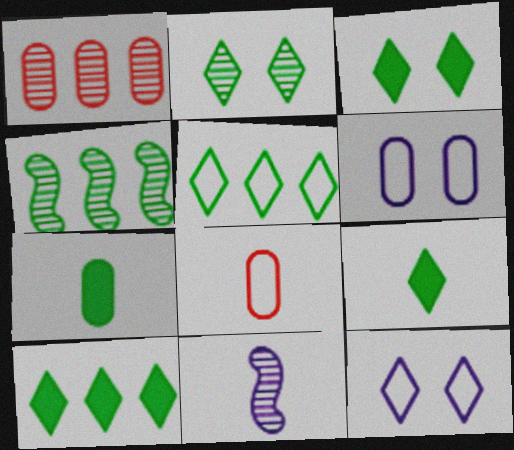[[1, 2, 11], 
[1, 6, 7], 
[2, 5, 9], 
[3, 9, 10], 
[8, 9, 11]]